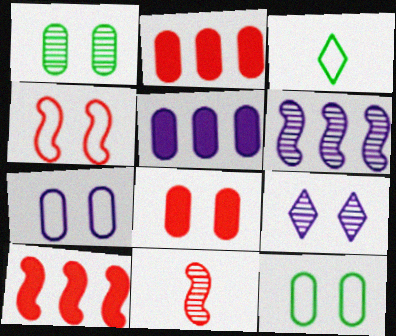[[1, 7, 8], 
[3, 6, 8], 
[4, 10, 11]]